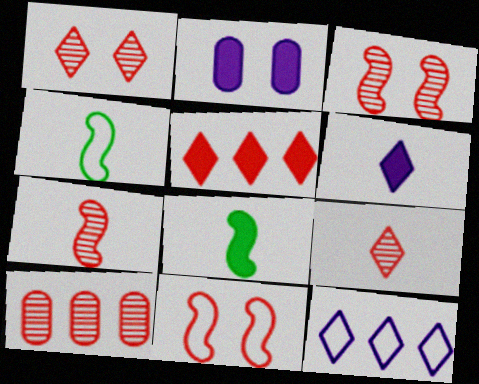[[1, 7, 10], 
[2, 5, 8], 
[3, 9, 10]]